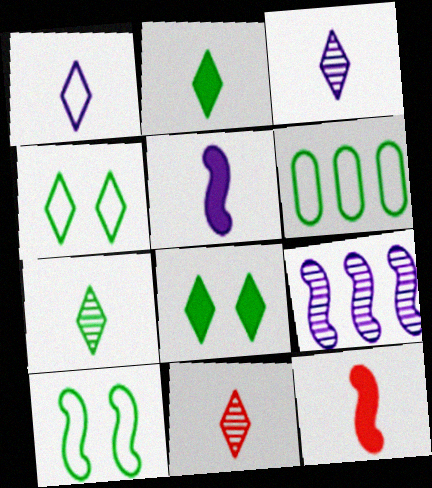[[1, 2, 11], 
[3, 7, 11], 
[9, 10, 12]]